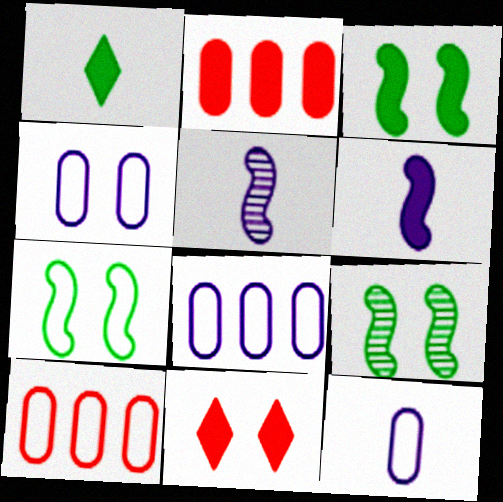[[3, 7, 9], 
[4, 8, 12], 
[4, 9, 11]]